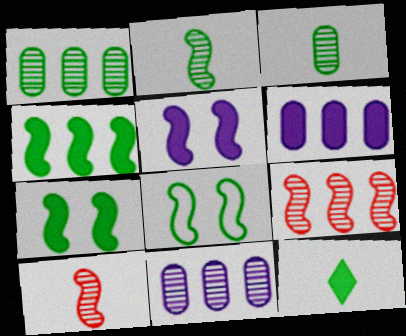[[1, 8, 12], 
[2, 4, 8]]